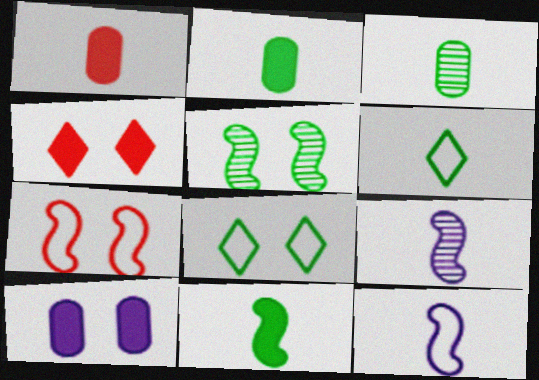[[1, 6, 9], 
[3, 6, 11]]